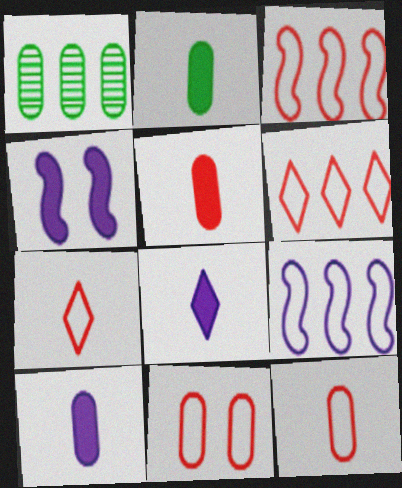[[1, 4, 7], 
[1, 10, 11], 
[2, 5, 10], 
[3, 7, 11]]